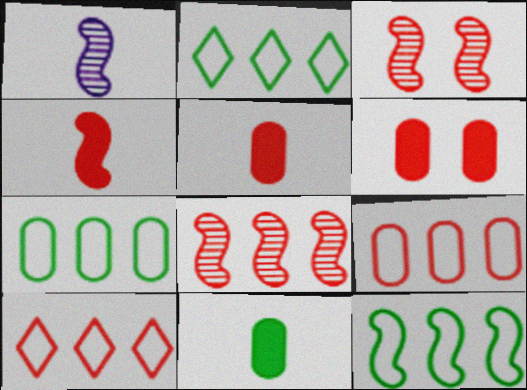[[1, 2, 6], 
[2, 7, 12], 
[3, 5, 10]]